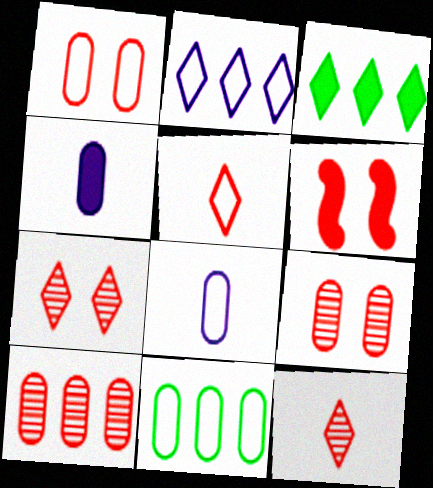[[1, 6, 7], 
[1, 8, 11], 
[3, 4, 6], 
[4, 9, 11], 
[5, 6, 10]]